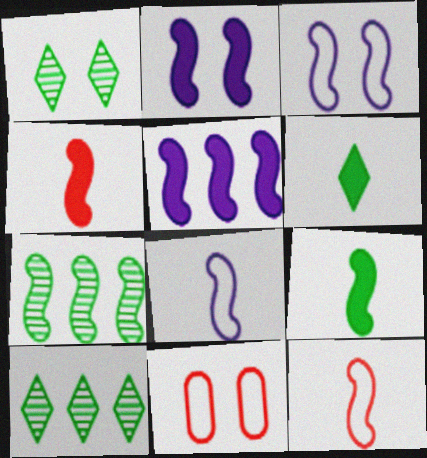[[1, 2, 11], 
[2, 7, 12], 
[3, 4, 7]]